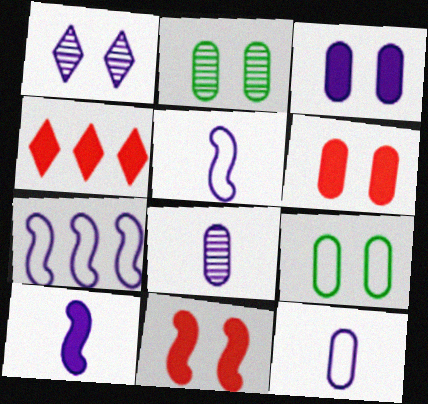[[1, 9, 11], 
[2, 4, 5]]